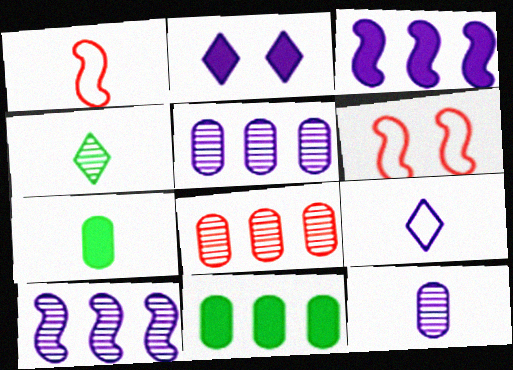[]